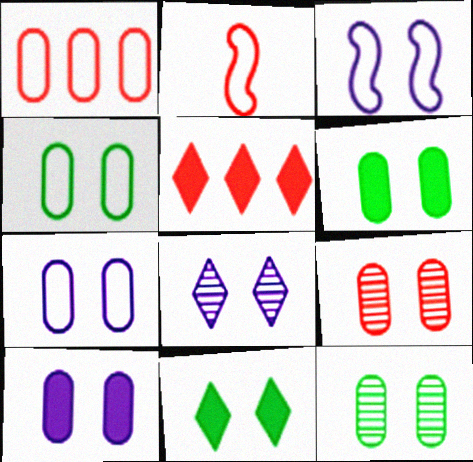[[2, 5, 9], 
[3, 8, 10], 
[3, 9, 11], 
[4, 6, 12], 
[4, 9, 10], 
[6, 7, 9]]